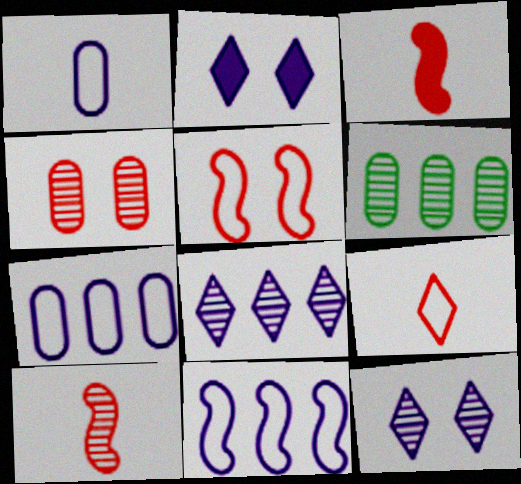[[6, 10, 12]]